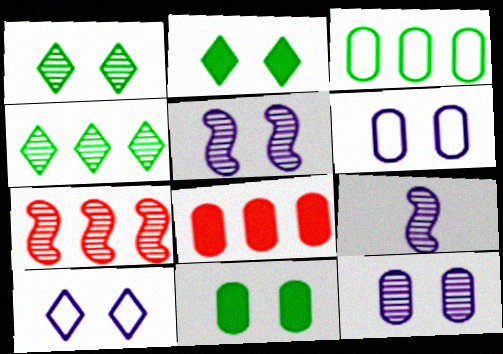[]